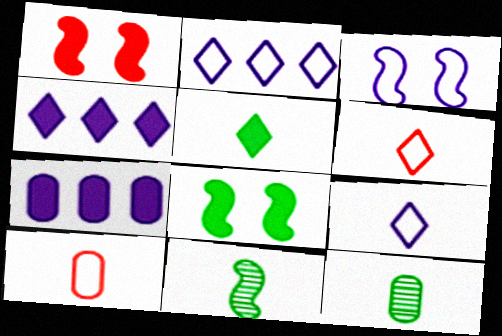[[1, 2, 12], 
[1, 5, 7]]